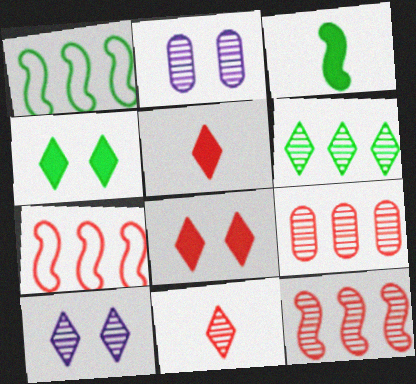[[1, 2, 5], 
[6, 10, 11]]